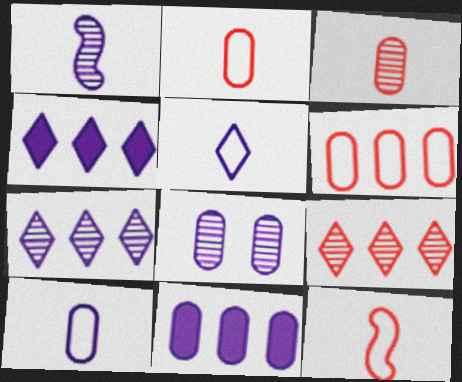[[1, 7, 8], 
[8, 10, 11]]